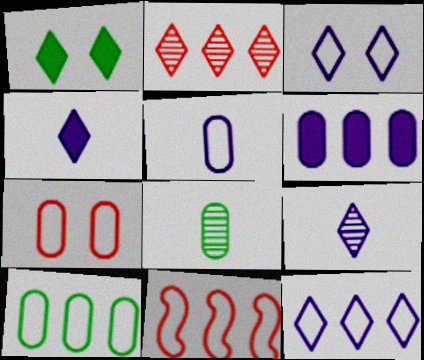[[5, 7, 10], 
[6, 7, 8], 
[10, 11, 12]]